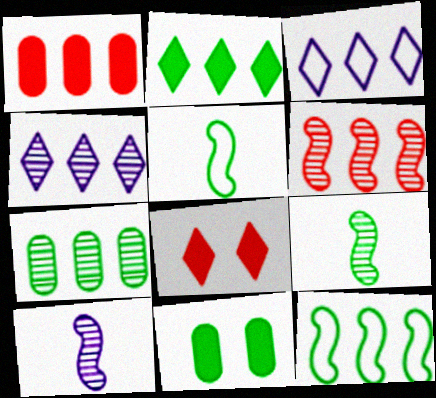[[1, 4, 12], 
[2, 7, 12], 
[4, 6, 7]]